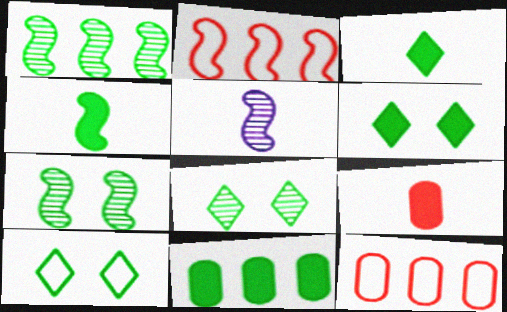[[4, 6, 11], 
[5, 6, 12], 
[6, 8, 10]]